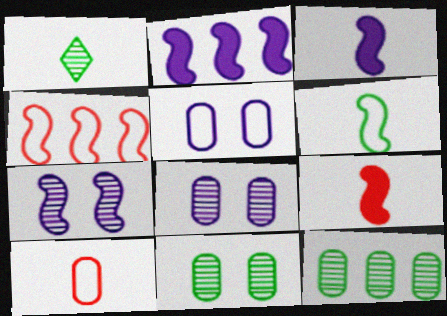[[1, 3, 10]]